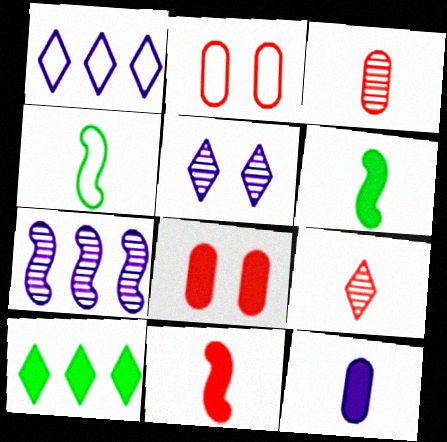[[1, 2, 4], 
[4, 9, 12]]